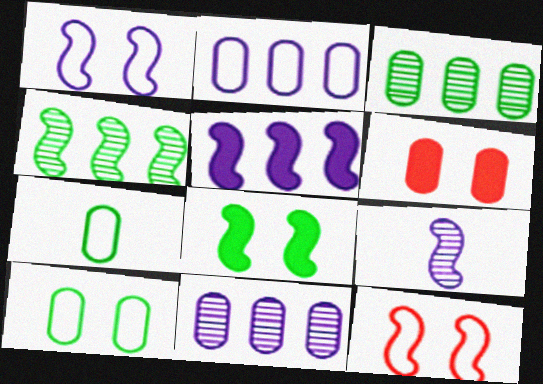[[1, 5, 9], 
[6, 7, 11]]